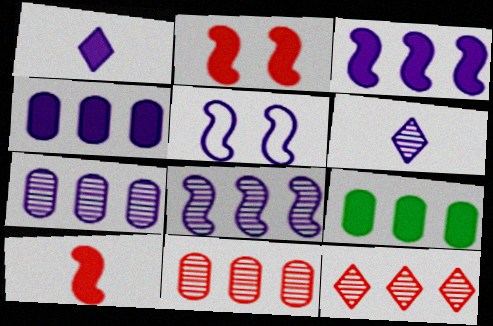[[1, 2, 9], 
[1, 5, 7], 
[4, 5, 6]]